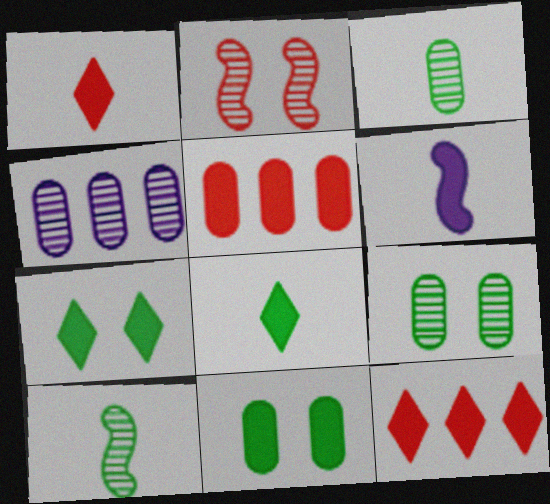[[5, 6, 7], 
[6, 11, 12]]